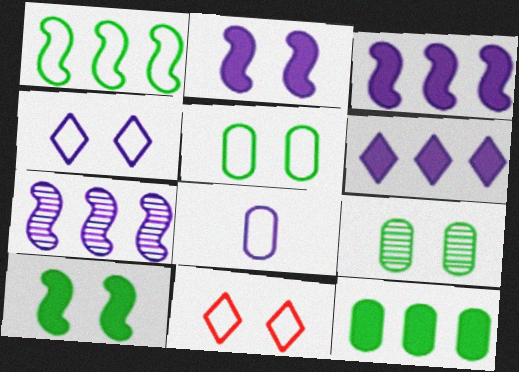[[1, 8, 11], 
[2, 9, 11]]